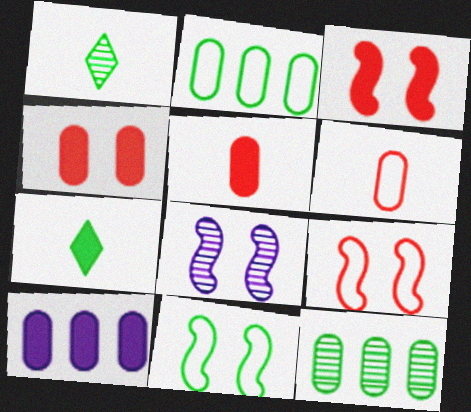[[1, 9, 10], 
[3, 7, 10], 
[3, 8, 11], 
[7, 11, 12]]